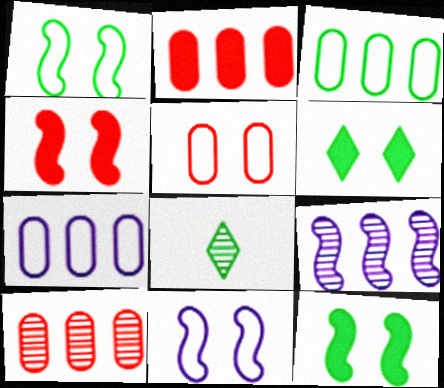[[2, 8, 11], 
[3, 8, 12], 
[4, 7, 8]]